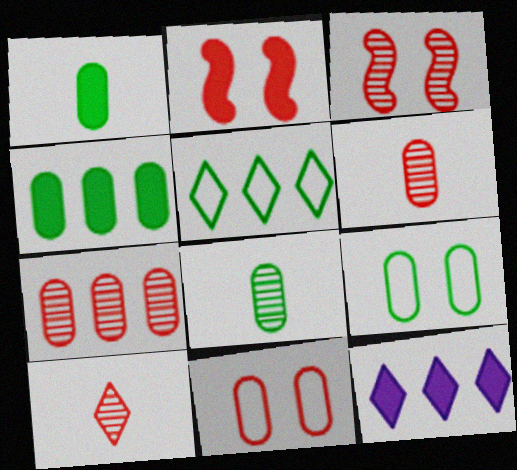[[1, 2, 12], 
[3, 7, 10], 
[4, 8, 9]]